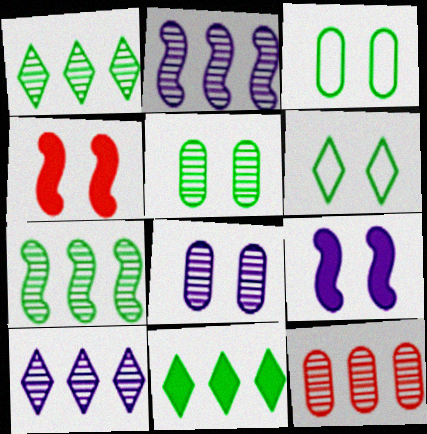[[1, 2, 12], 
[4, 6, 8], 
[7, 10, 12]]